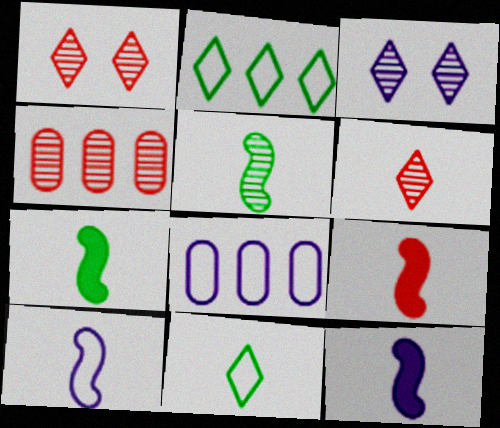[[1, 7, 8], 
[3, 4, 5], 
[3, 8, 12], 
[5, 9, 10], 
[7, 9, 12]]